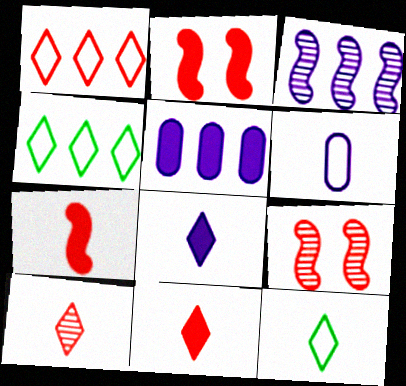[[5, 9, 12], 
[8, 10, 12]]